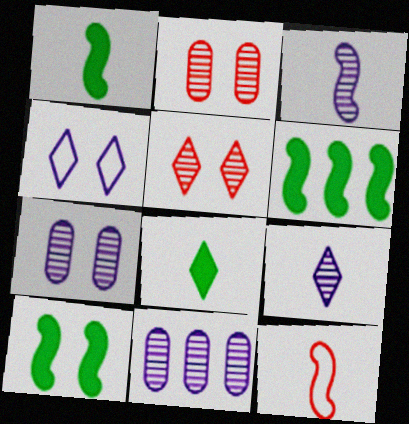[[1, 3, 12], 
[1, 6, 10], 
[2, 4, 10]]